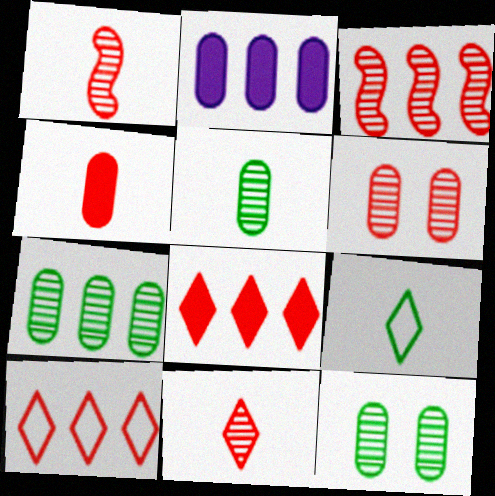[[3, 6, 11], 
[5, 7, 12]]